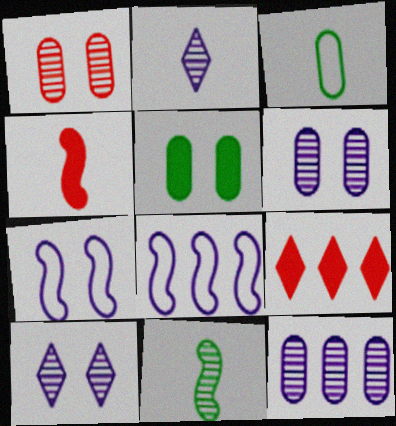[[2, 3, 4]]